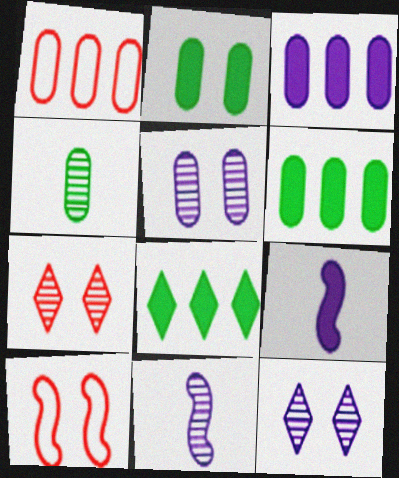[[2, 10, 12]]